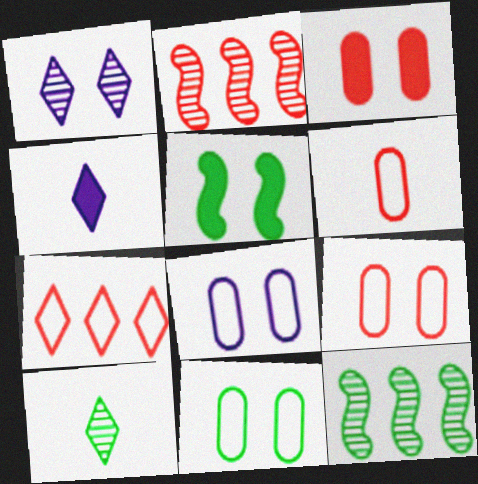[[1, 5, 9], 
[2, 4, 11], 
[4, 9, 12], 
[8, 9, 11]]